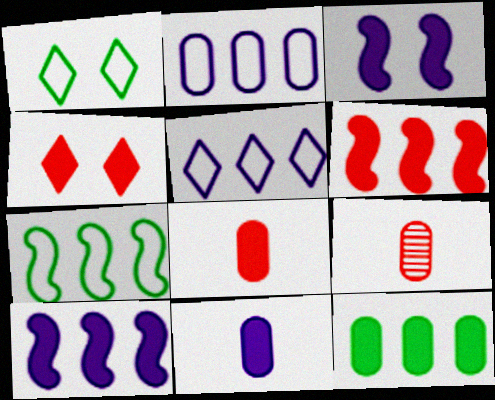[[1, 9, 10], 
[4, 6, 8]]